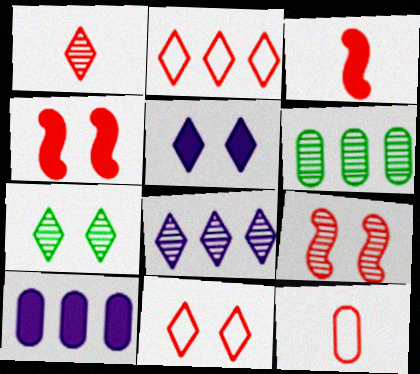[[1, 3, 12], 
[1, 7, 8], 
[5, 7, 11]]